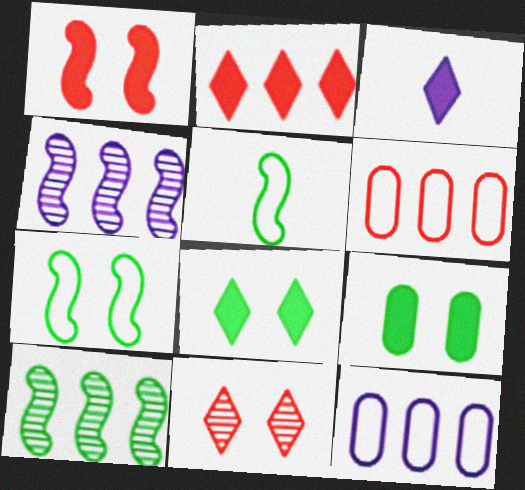[[1, 4, 5], 
[2, 3, 8], 
[2, 10, 12]]